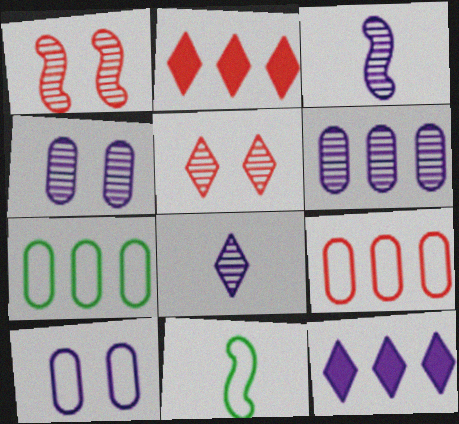[[2, 4, 11], 
[3, 10, 12]]